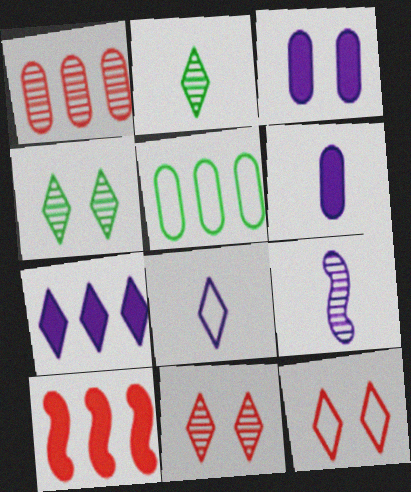[[1, 4, 9], 
[2, 7, 12], 
[6, 8, 9]]